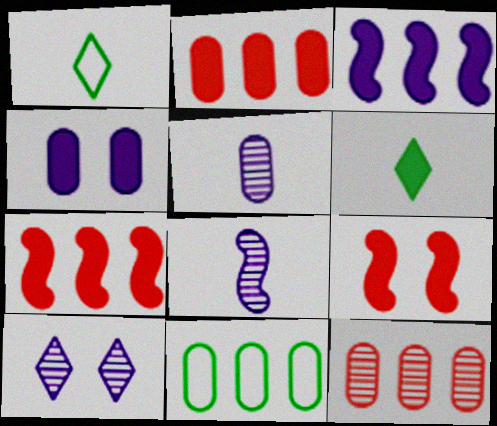[[4, 6, 7]]